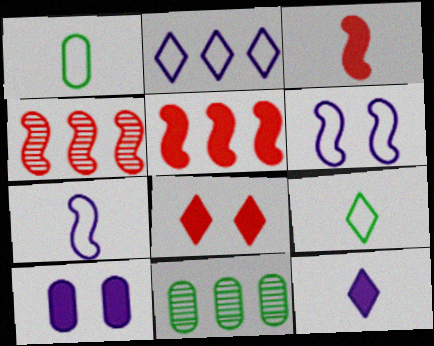[[2, 5, 11], 
[4, 9, 10], 
[7, 8, 11]]